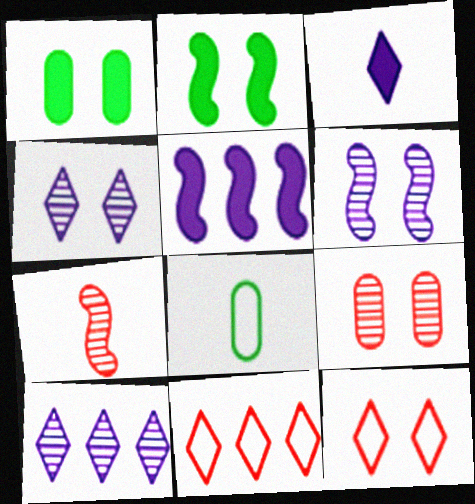[[1, 6, 12], 
[3, 7, 8]]